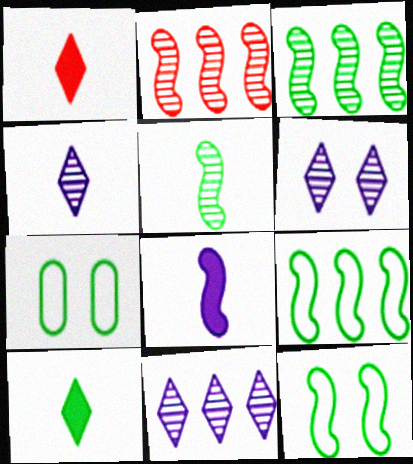[[2, 8, 12], 
[3, 7, 10], 
[4, 6, 11]]